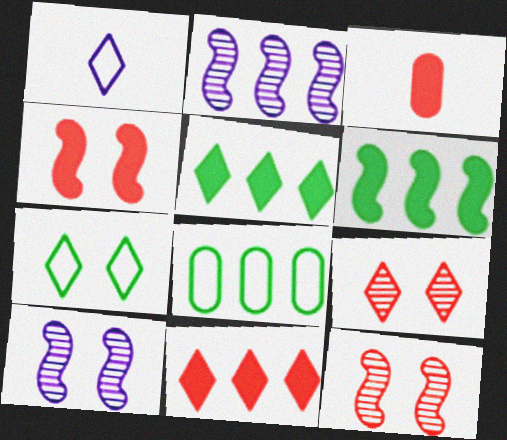[[1, 5, 9], 
[2, 3, 7], 
[2, 8, 11], 
[3, 4, 11]]